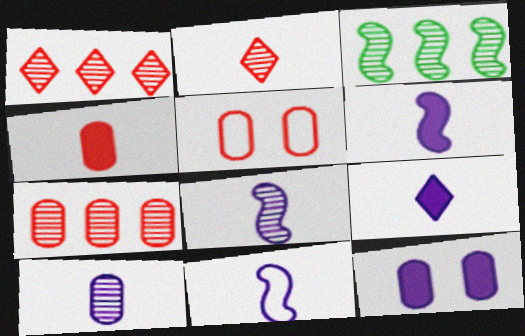[[3, 5, 9], 
[4, 5, 7], 
[6, 8, 11], 
[9, 10, 11]]